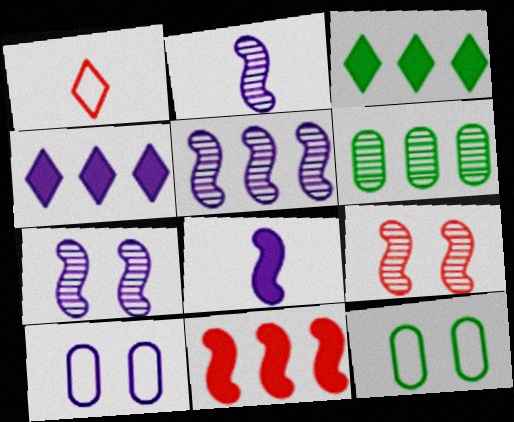[[2, 4, 10], 
[2, 5, 7]]